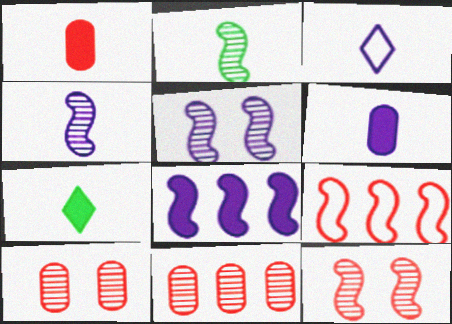[[1, 2, 3], 
[3, 4, 6]]